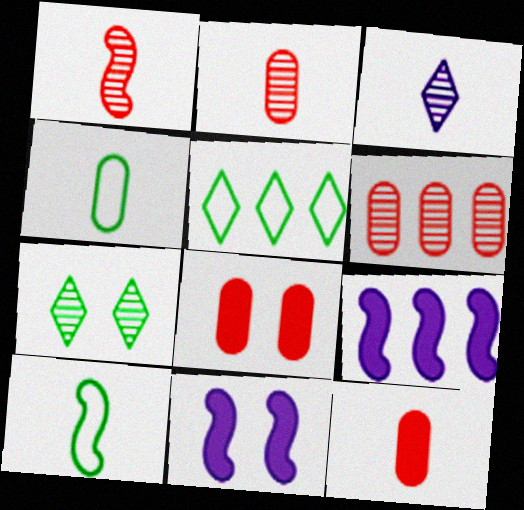[[2, 5, 11], 
[3, 10, 12], 
[5, 6, 9]]